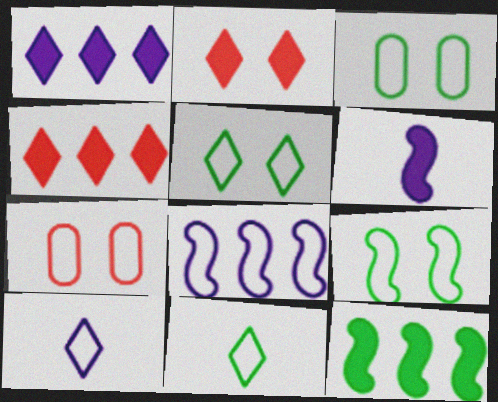[[3, 5, 9], 
[7, 8, 11]]